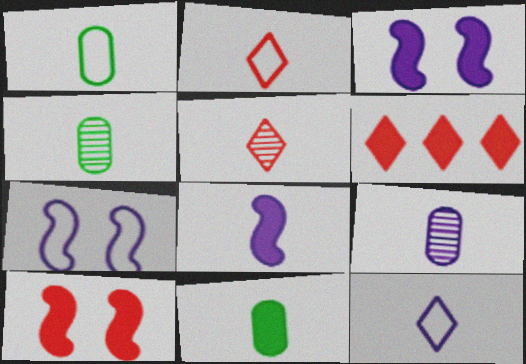[[1, 4, 11], 
[1, 5, 8], 
[2, 4, 8], 
[3, 6, 11], 
[4, 6, 7], 
[8, 9, 12]]